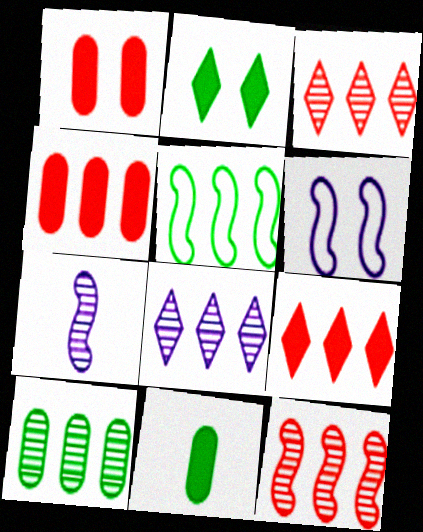[[3, 6, 11], 
[4, 5, 8], 
[8, 10, 12]]